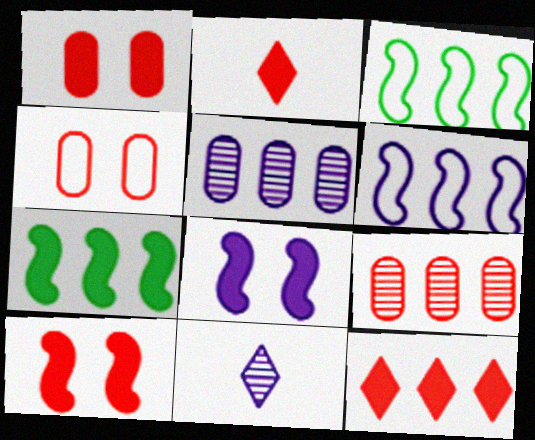[[1, 3, 11], 
[3, 5, 12], 
[4, 7, 11]]